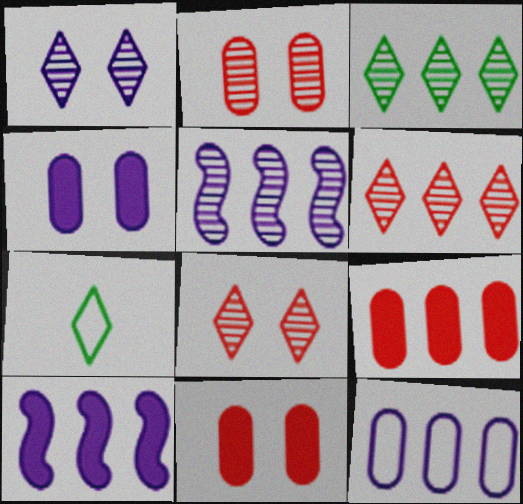[[2, 7, 10], 
[5, 7, 11]]